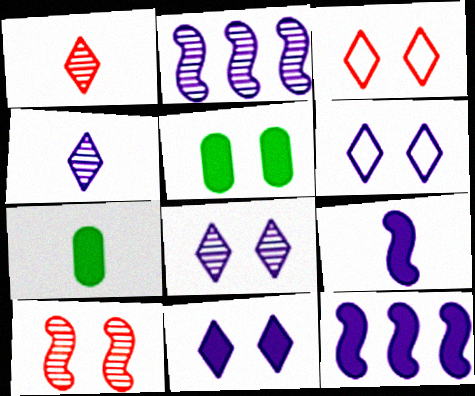[[2, 3, 7], 
[5, 6, 10], 
[6, 8, 11]]